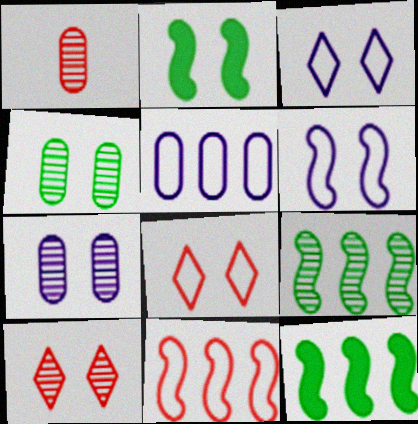[[1, 3, 12], 
[2, 7, 8]]